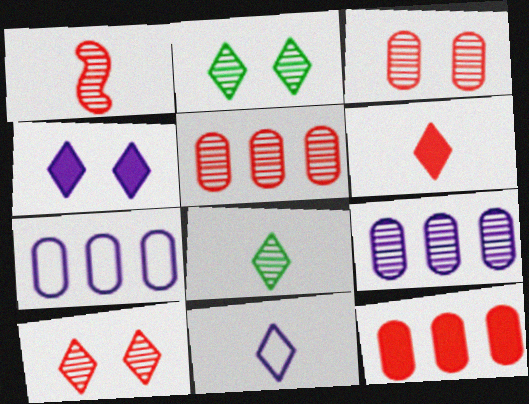[[1, 2, 9], 
[1, 5, 10], 
[6, 8, 11]]